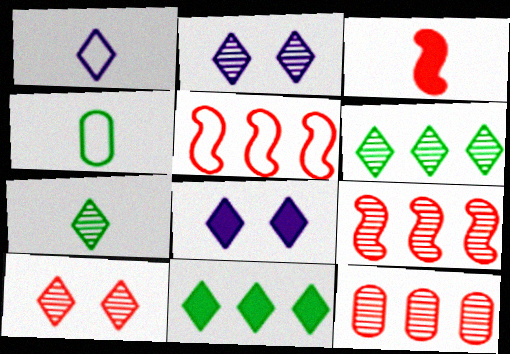[[1, 10, 11], 
[4, 8, 9]]